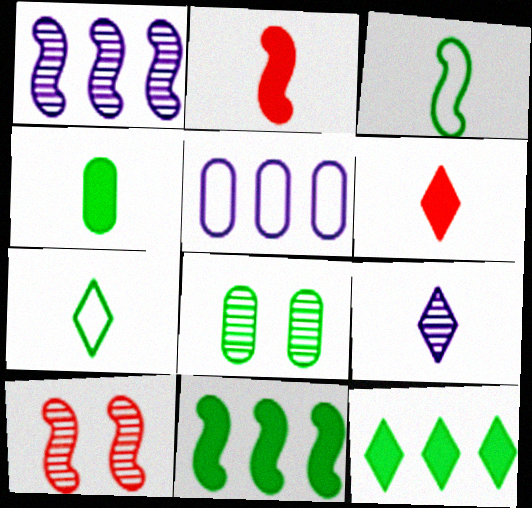[[3, 8, 12], 
[6, 7, 9], 
[7, 8, 11]]